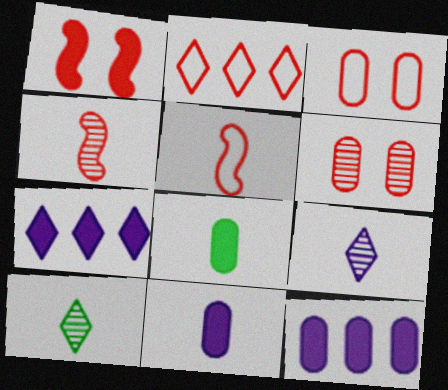[[1, 7, 8], 
[2, 3, 5], 
[5, 8, 9], 
[5, 10, 11]]